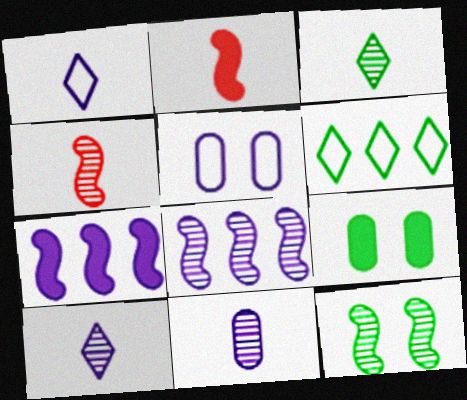[[3, 4, 11], 
[4, 8, 12], 
[5, 7, 10]]